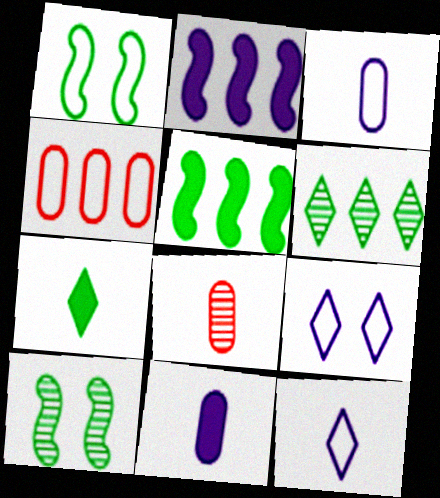[[1, 4, 12], 
[2, 4, 6], 
[5, 8, 9]]